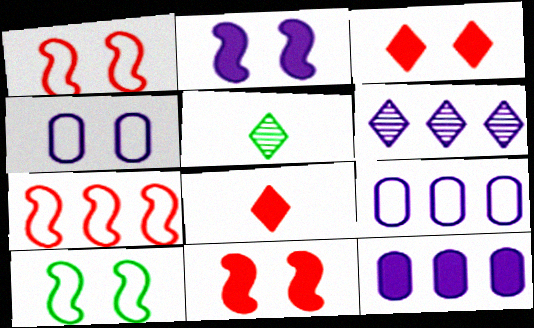[[1, 5, 12], 
[5, 9, 11]]